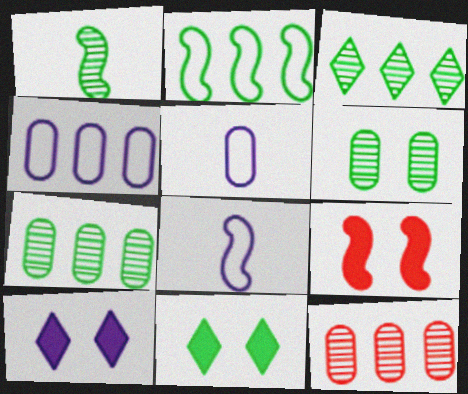[[1, 3, 6], 
[3, 5, 9], 
[8, 11, 12]]